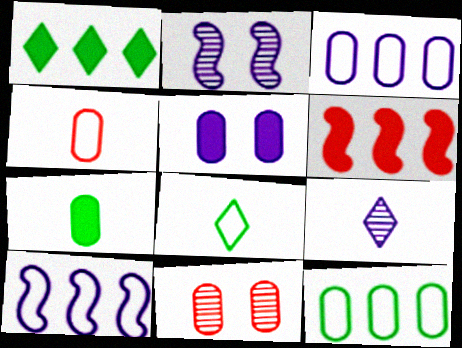[[1, 2, 4], 
[3, 7, 11], 
[5, 9, 10]]